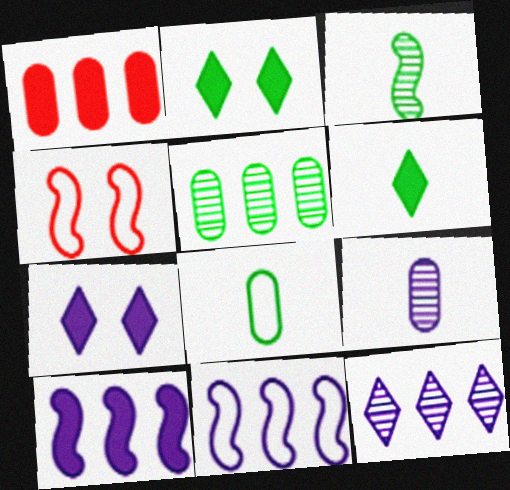[[3, 4, 10], 
[3, 6, 8], 
[7, 9, 11]]